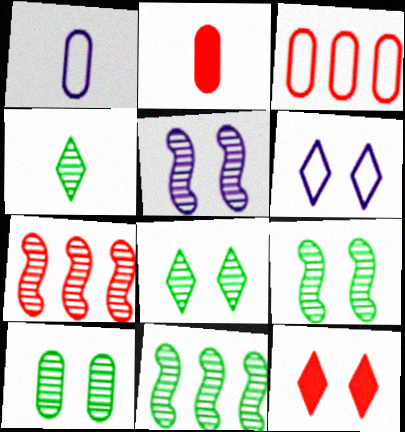[[1, 11, 12], 
[2, 6, 11], 
[4, 10, 11], 
[6, 8, 12], 
[8, 9, 10]]